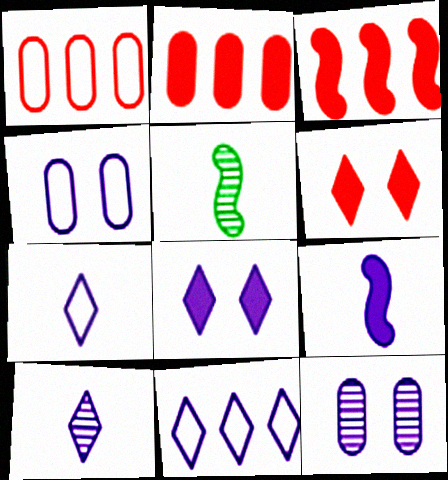[[1, 5, 8], 
[8, 10, 11], 
[9, 11, 12]]